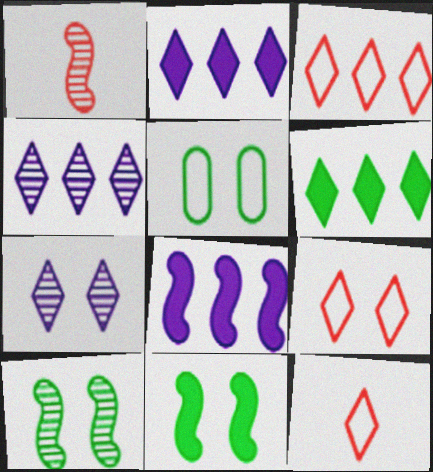[[1, 2, 5], 
[3, 4, 6], 
[3, 9, 12], 
[6, 7, 12]]